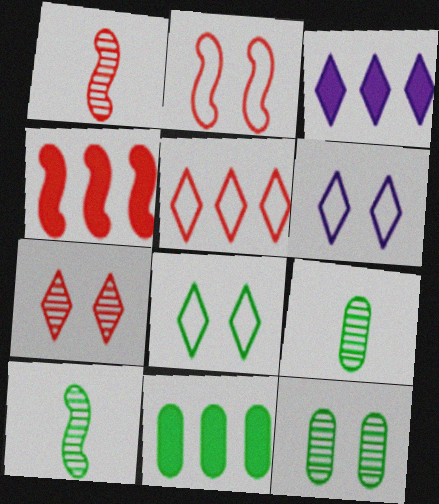[[1, 2, 4], 
[1, 6, 11], 
[2, 3, 9], 
[3, 4, 11], 
[4, 6, 9], 
[8, 10, 11]]